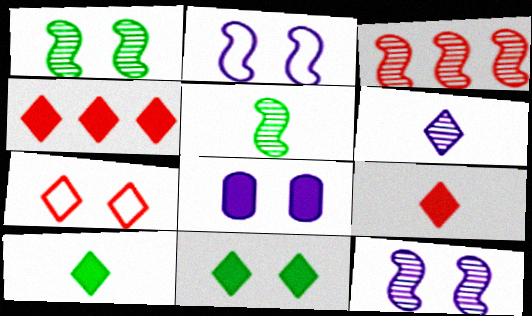[[1, 7, 8], 
[3, 5, 12]]